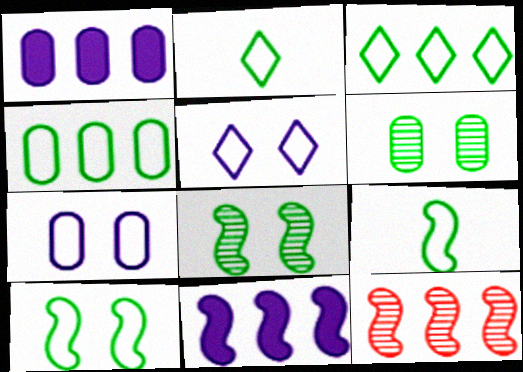[[1, 3, 12], 
[2, 4, 10]]